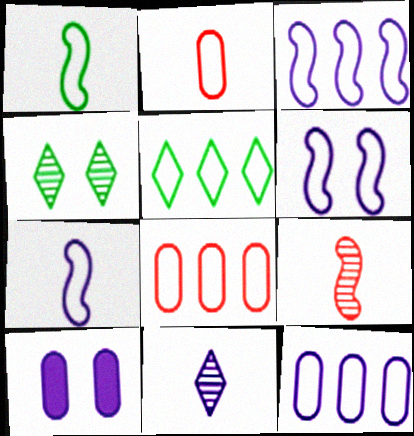[[2, 5, 6], 
[3, 5, 8], 
[3, 6, 7], 
[3, 10, 11], 
[5, 9, 10]]